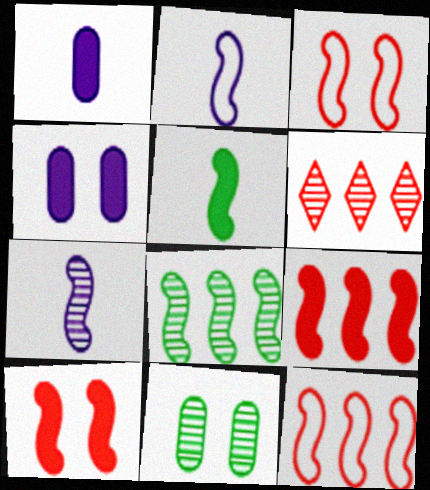[[2, 8, 10], 
[6, 7, 11]]